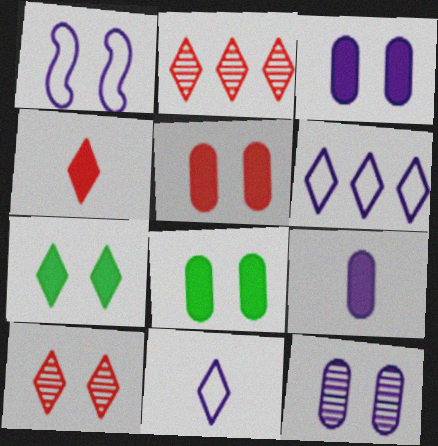[[1, 8, 10], 
[2, 7, 11], 
[3, 5, 8]]